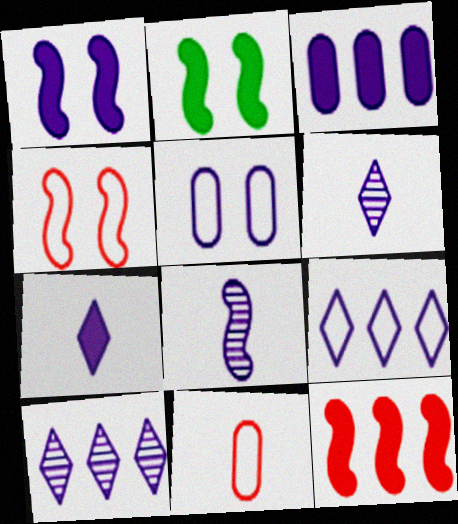[[1, 3, 7], 
[2, 10, 11]]